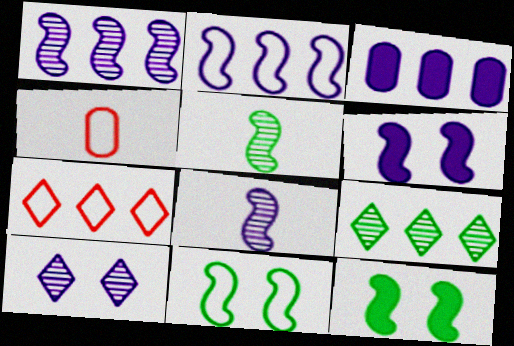[[2, 6, 8], 
[4, 6, 9]]